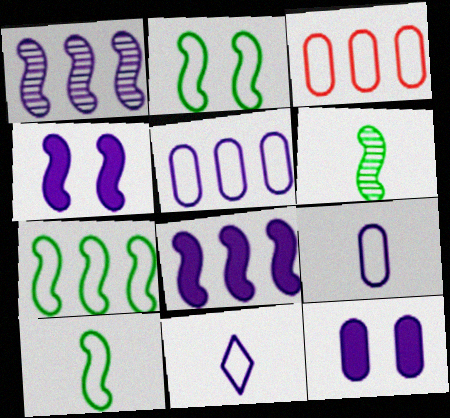[[1, 11, 12], 
[2, 3, 11], 
[2, 7, 10]]